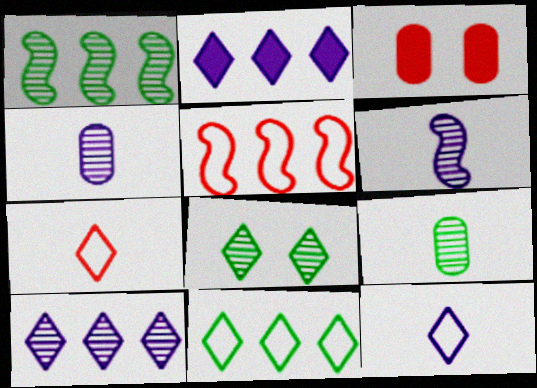[[1, 3, 12], 
[1, 8, 9], 
[2, 7, 8], 
[3, 6, 11]]